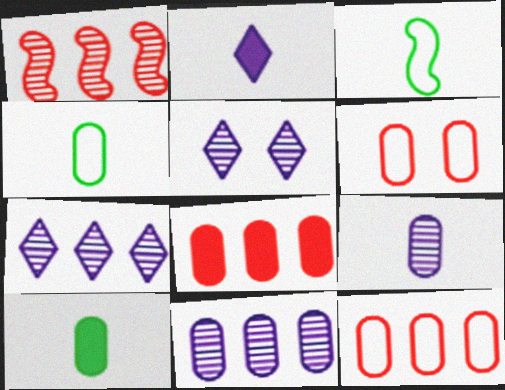[[3, 5, 8], 
[6, 10, 11]]